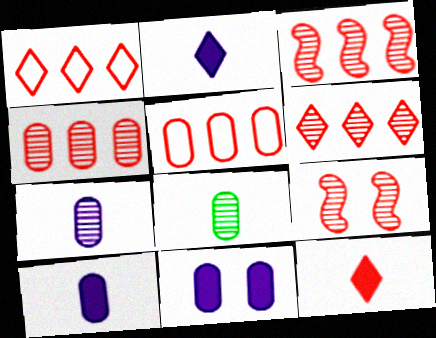[[3, 4, 6], 
[5, 8, 11], 
[5, 9, 12]]